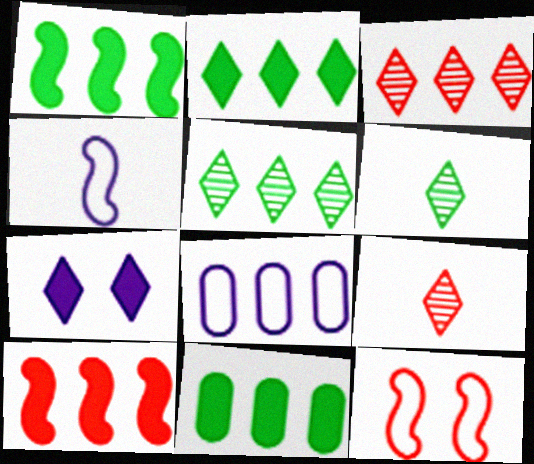[[1, 2, 11], 
[1, 3, 8], 
[5, 8, 10]]